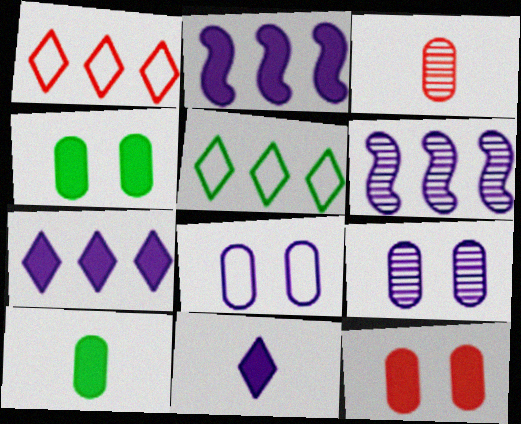[[6, 8, 11]]